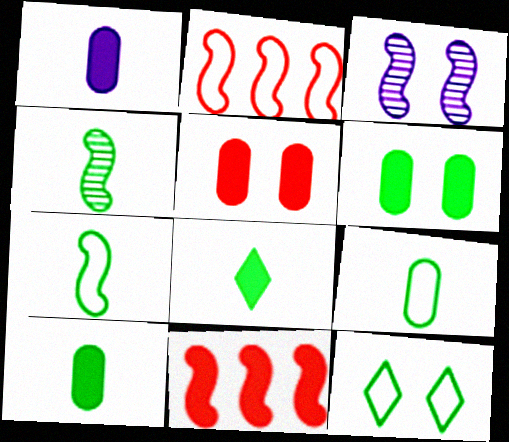[[3, 5, 12], 
[3, 7, 11], 
[4, 8, 9]]